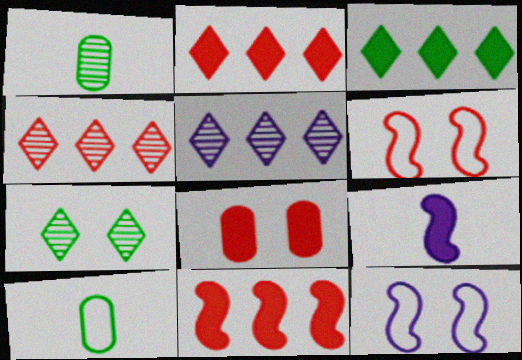[[1, 2, 12], 
[3, 8, 9], 
[7, 8, 12]]